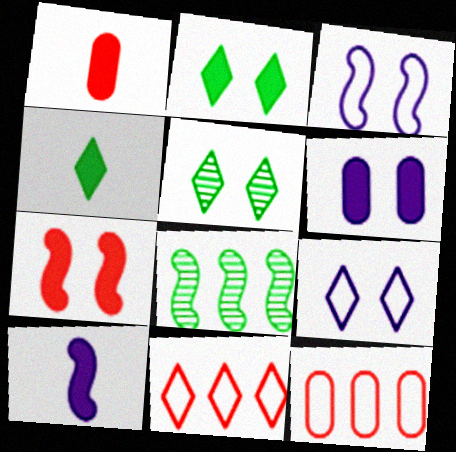[[1, 4, 10], 
[1, 8, 9], 
[2, 6, 7], 
[5, 10, 12]]